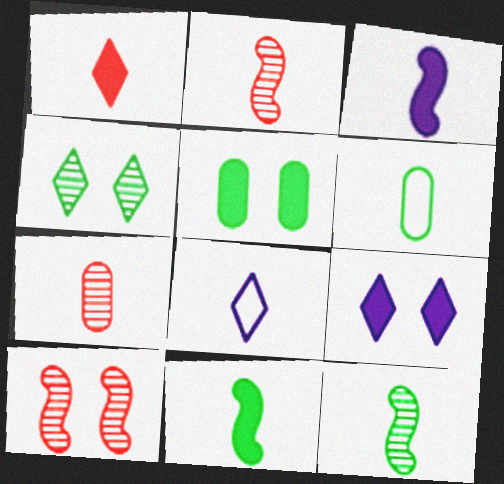[[7, 8, 11]]